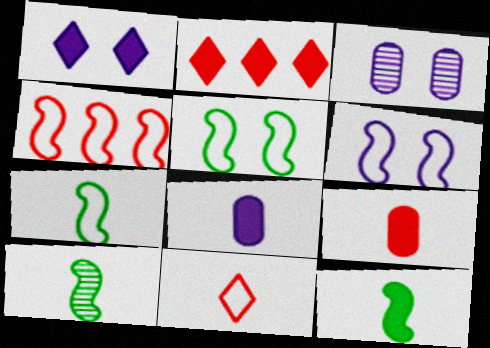[[1, 3, 6], 
[2, 3, 7], 
[4, 6, 7], 
[7, 10, 12], 
[8, 10, 11]]